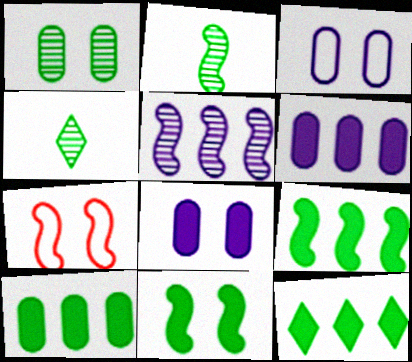[[4, 6, 7], 
[9, 10, 12]]